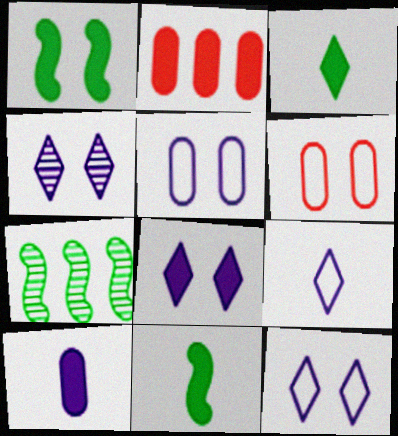[[1, 4, 6], 
[2, 8, 11], 
[4, 8, 12]]